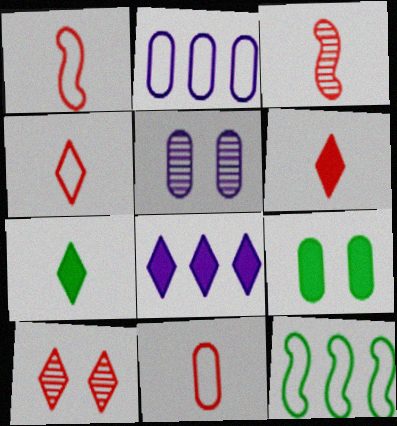[[1, 4, 11], 
[3, 6, 11], 
[5, 6, 12]]